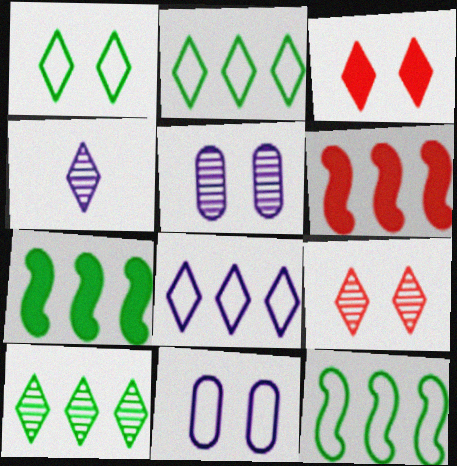[[2, 3, 4], 
[4, 9, 10]]